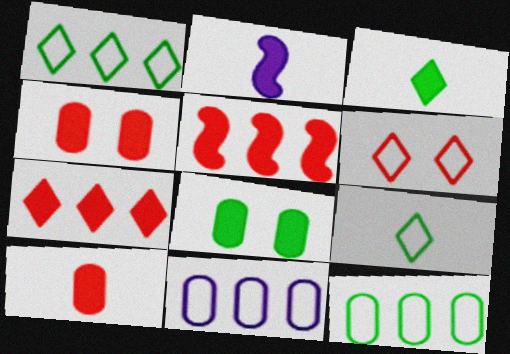[[2, 3, 10], 
[2, 7, 8]]